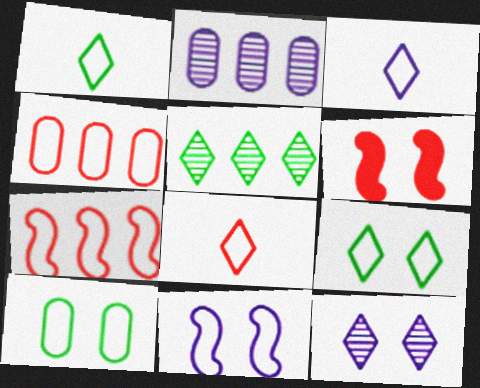[[1, 2, 6], 
[1, 3, 8], 
[1, 4, 11], 
[3, 7, 10], 
[6, 10, 12]]